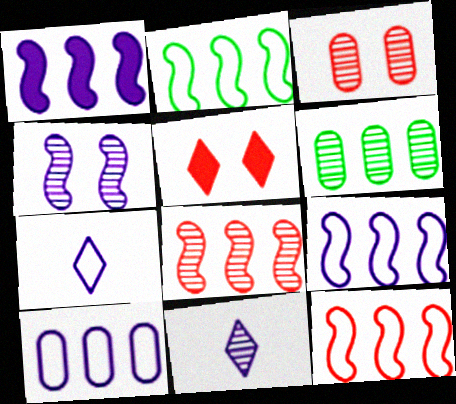[[1, 2, 8], 
[2, 9, 12]]